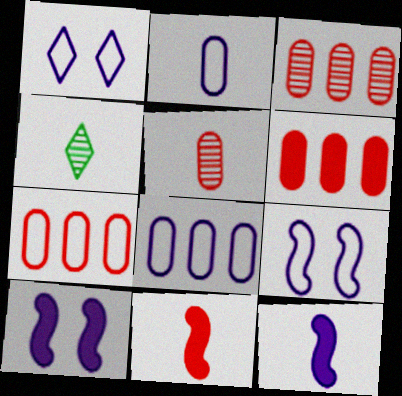[[2, 4, 11], 
[3, 6, 7], 
[4, 6, 9], 
[4, 7, 10]]